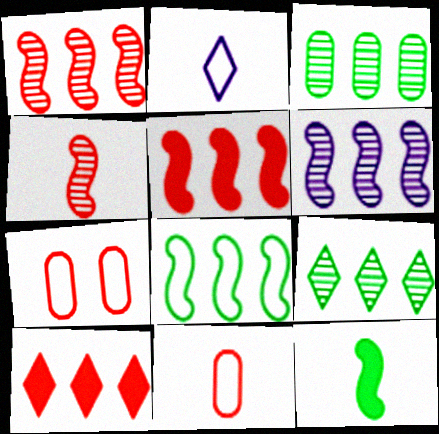[[2, 7, 8], 
[4, 7, 10], 
[5, 6, 8]]